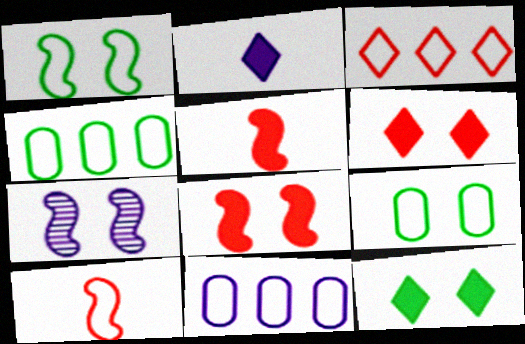[[1, 7, 8], 
[2, 7, 11], 
[6, 7, 9]]